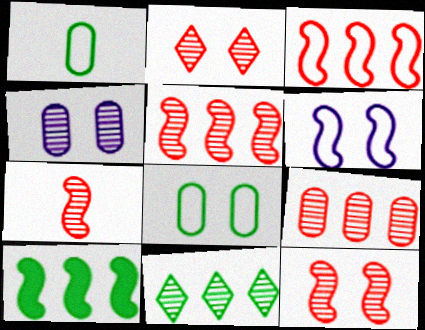[[2, 7, 9], 
[4, 7, 11], 
[5, 7, 12], 
[6, 7, 10]]